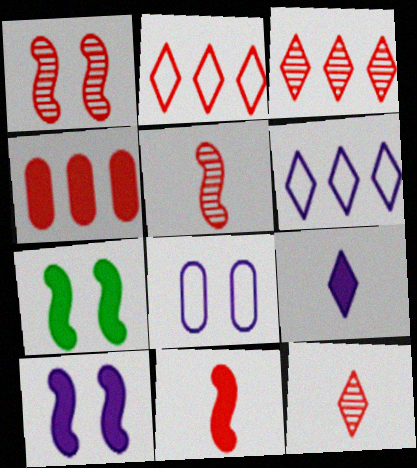[[4, 7, 9]]